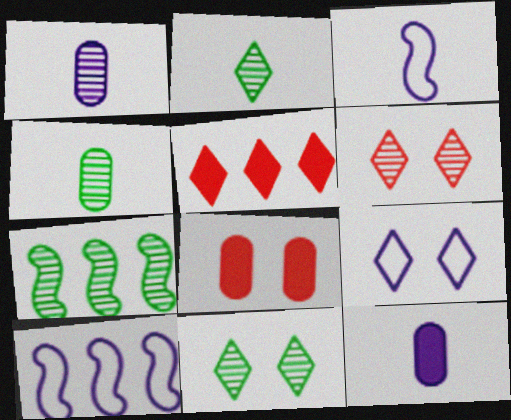[[1, 6, 7], 
[2, 5, 9], 
[2, 8, 10], 
[4, 7, 11]]